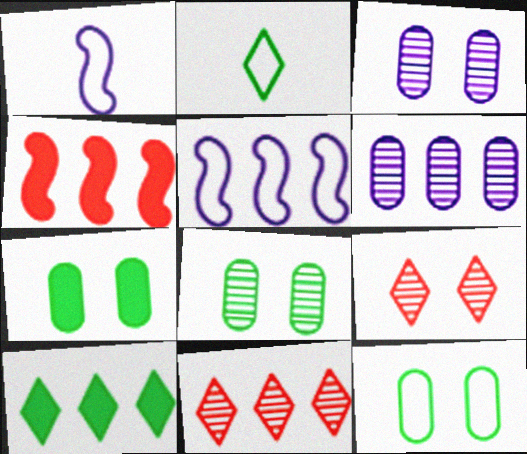[[1, 7, 11], 
[2, 3, 4], 
[7, 8, 12]]